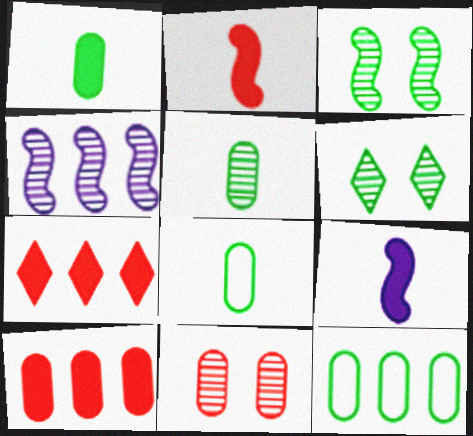[[1, 5, 8], 
[4, 7, 12]]